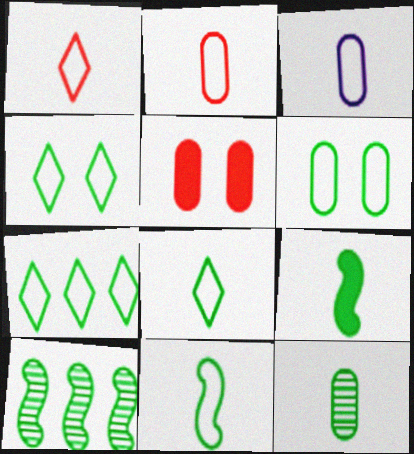[[1, 3, 11], 
[4, 7, 8], 
[6, 7, 11], 
[8, 9, 12]]